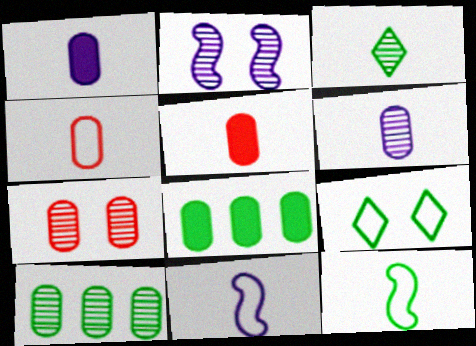[[3, 5, 11], 
[6, 7, 10]]